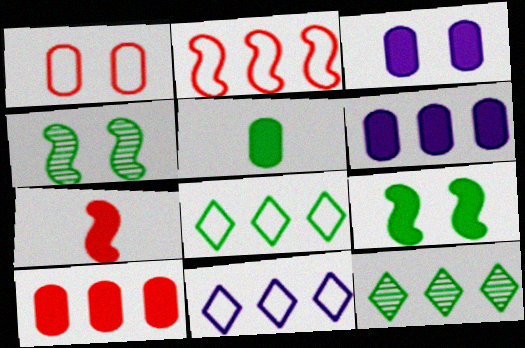[[2, 6, 12], 
[3, 5, 10], 
[4, 5, 8]]